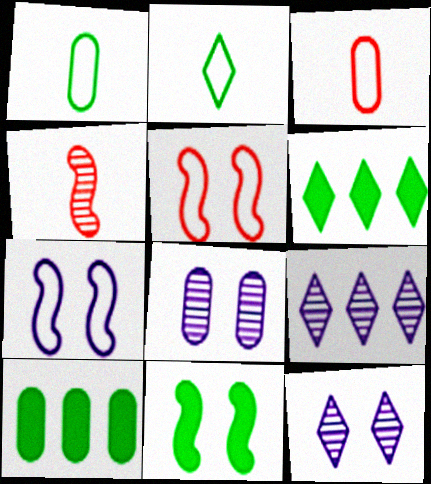[[3, 8, 10], 
[3, 9, 11]]